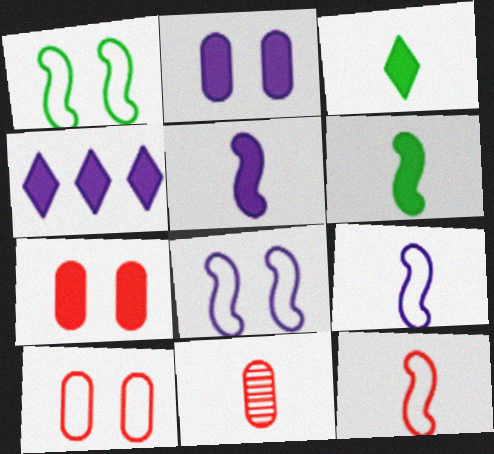[[1, 4, 11], 
[2, 4, 5], 
[3, 9, 11], 
[4, 6, 7]]